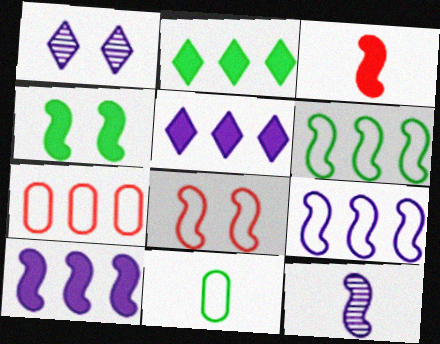[[3, 4, 10]]